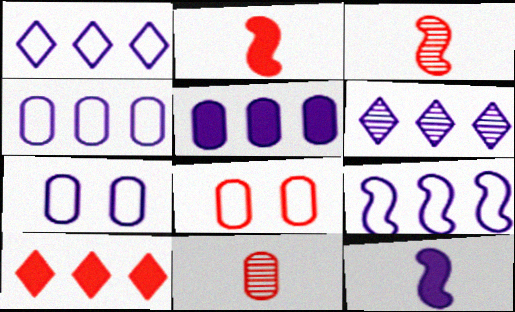[[1, 4, 9], 
[3, 8, 10], 
[5, 6, 9], 
[6, 7, 12]]